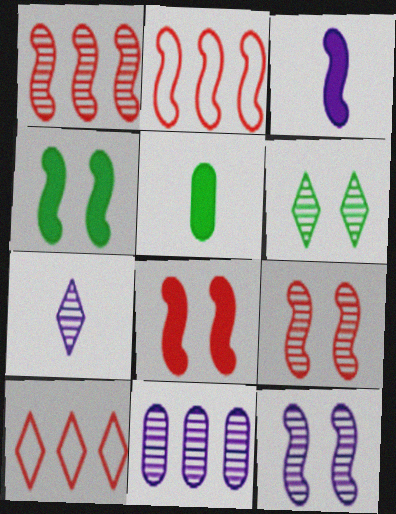[[5, 10, 12], 
[7, 11, 12]]